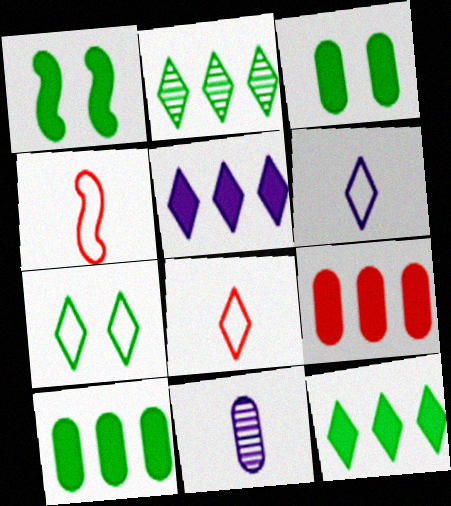[]